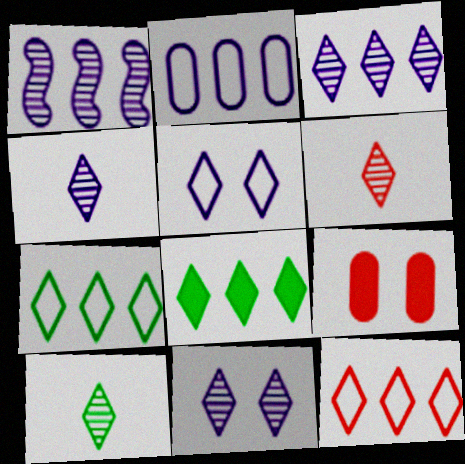[[3, 4, 11], 
[3, 8, 12], 
[4, 6, 10], 
[5, 6, 8]]